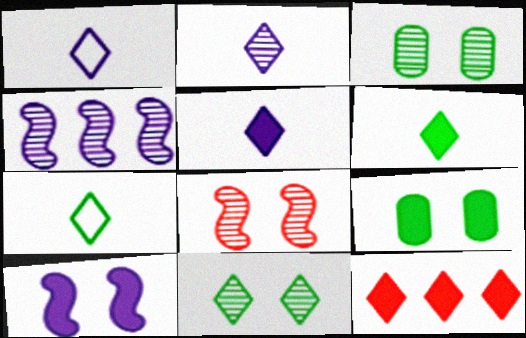[[1, 2, 5], 
[1, 11, 12]]